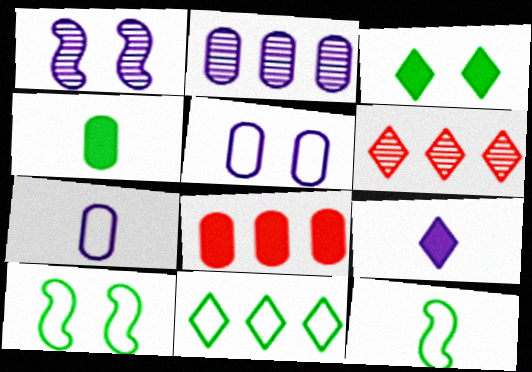[]